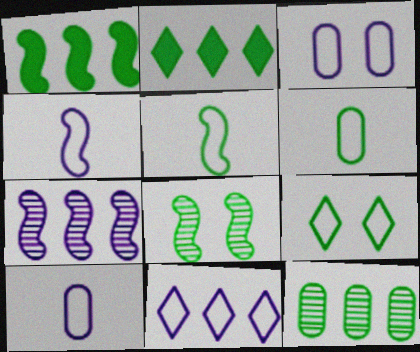[[1, 5, 8], 
[2, 6, 8], 
[3, 4, 11]]